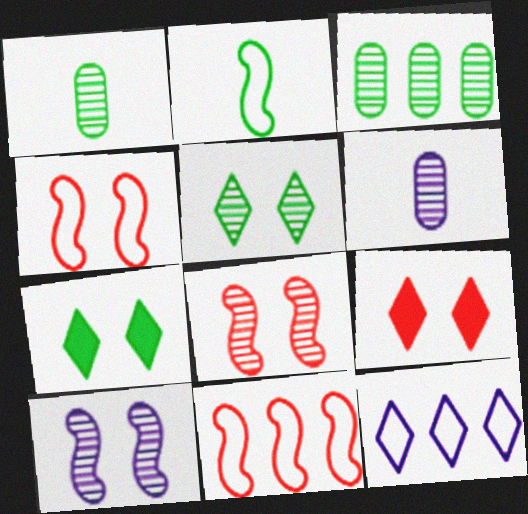[[2, 3, 7], 
[6, 7, 11]]